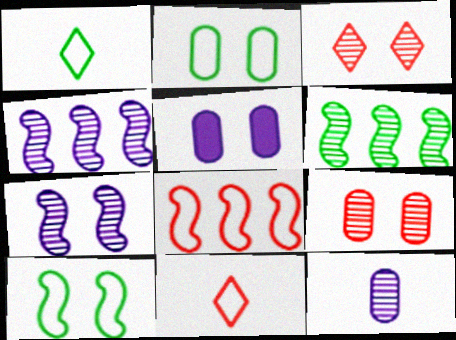[[2, 5, 9], 
[3, 5, 10], 
[3, 6, 12], 
[5, 6, 11]]